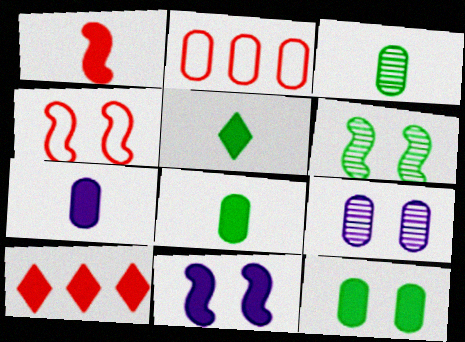[[1, 5, 7], 
[2, 8, 9], 
[4, 6, 11], 
[8, 10, 11]]